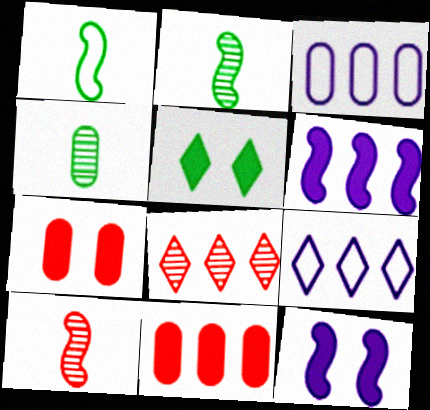[[2, 7, 9], 
[3, 4, 7], 
[3, 5, 10], 
[5, 7, 12]]